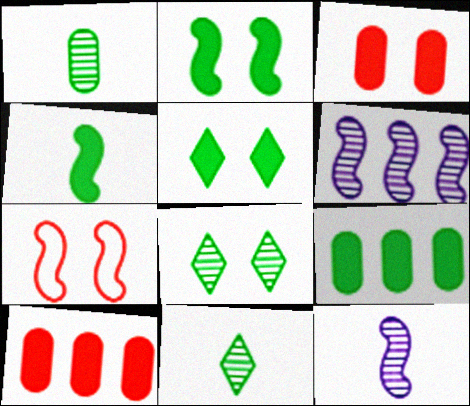[[4, 5, 9], 
[4, 6, 7]]